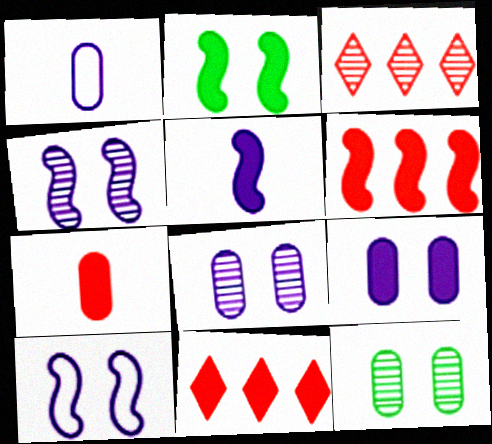[[1, 2, 3], 
[2, 5, 6]]